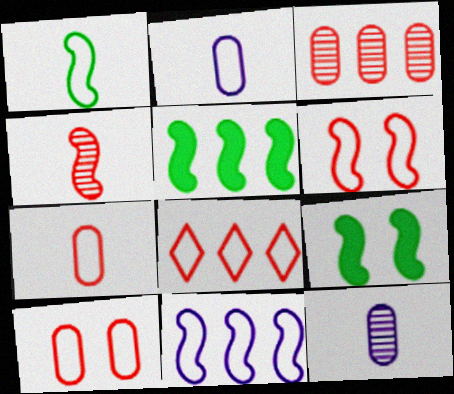[[1, 6, 11], 
[4, 9, 11], 
[6, 7, 8], 
[8, 9, 12]]